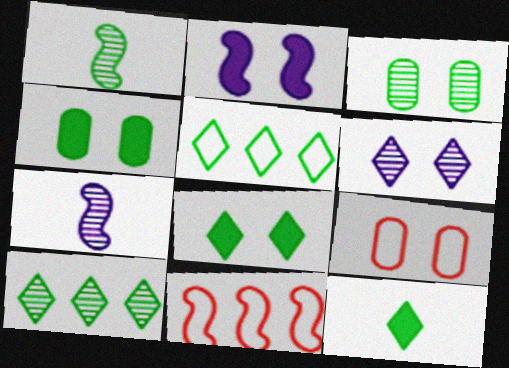[[1, 2, 11], 
[1, 3, 10], 
[1, 4, 5]]